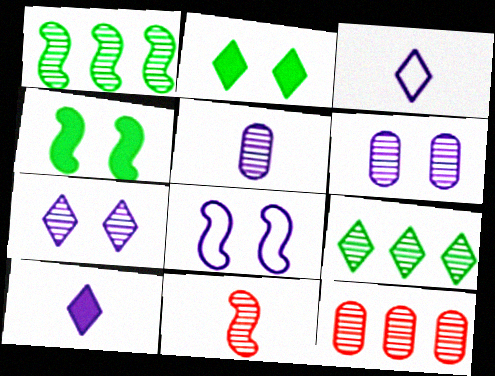[[3, 4, 12], 
[6, 9, 11]]